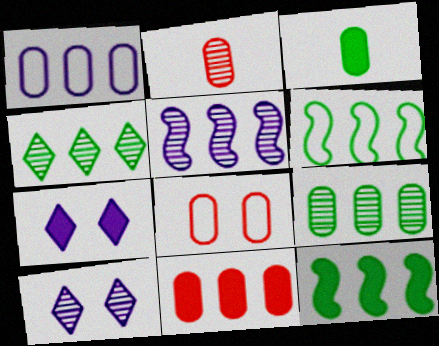[[1, 9, 11], 
[2, 6, 7], 
[2, 8, 11]]